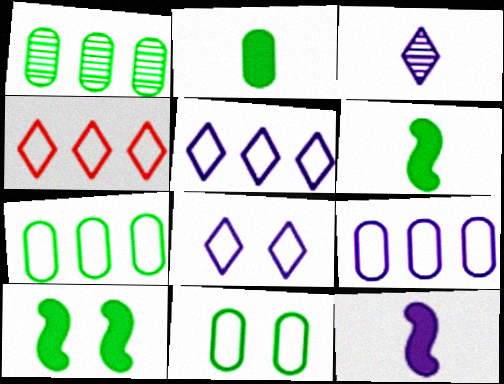[[1, 2, 11]]